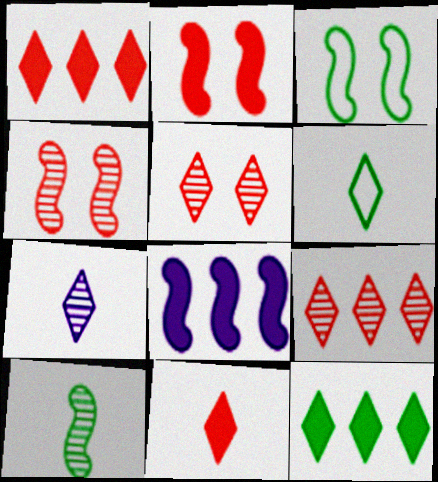[[6, 7, 11]]